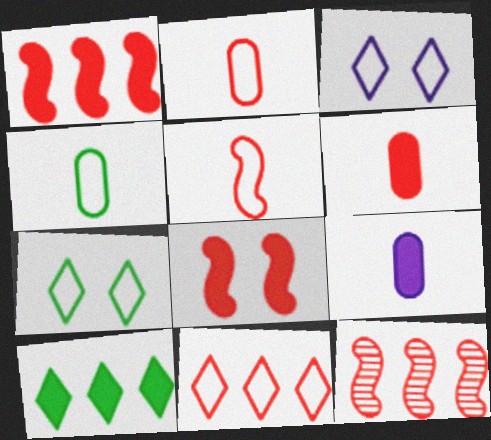[[5, 8, 12], 
[7, 9, 12], 
[8, 9, 10]]